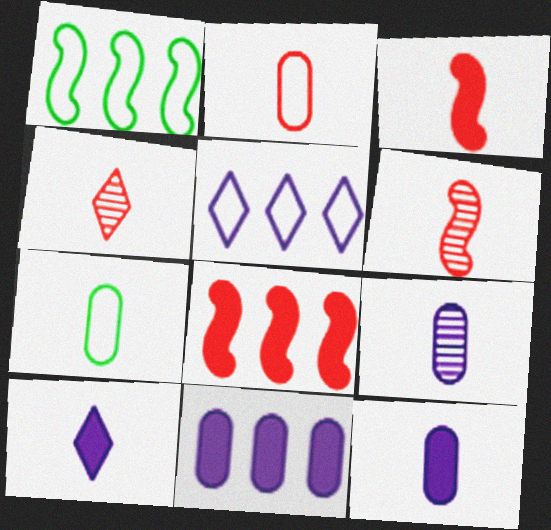[[2, 3, 4], 
[6, 7, 10]]